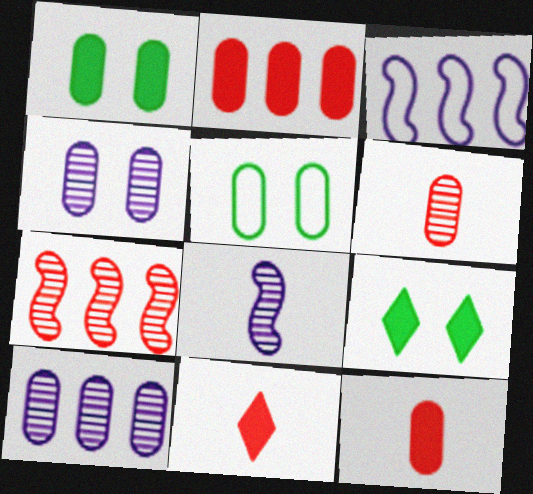[[3, 6, 9], 
[5, 10, 12]]